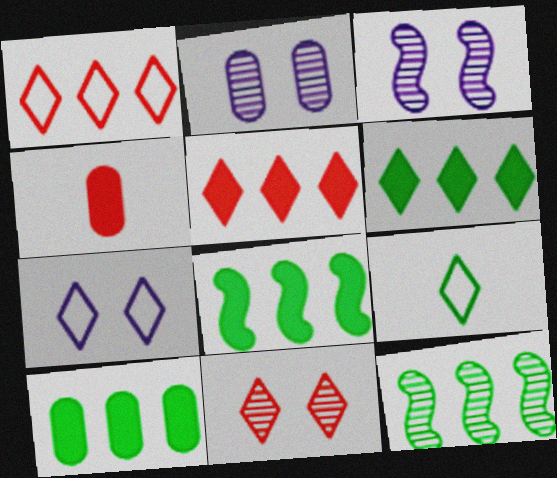[[1, 7, 9], 
[4, 7, 12], 
[6, 8, 10]]